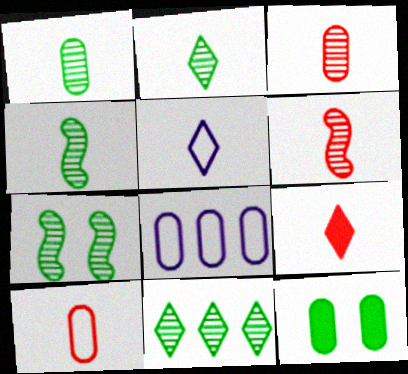[[1, 2, 4], 
[1, 7, 11], 
[2, 5, 9], 
[3, 8, 12], 
[6, 9, 10], 
[7, 8, 9]]